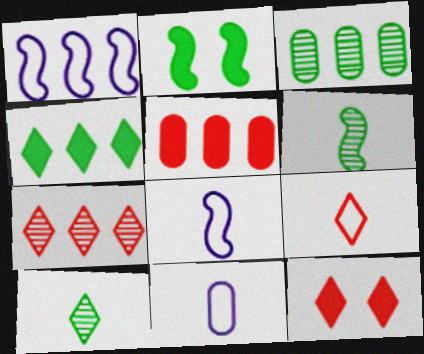[[2, 7, 11], 
[3, 8, 12], 
[7, 9, 12]]